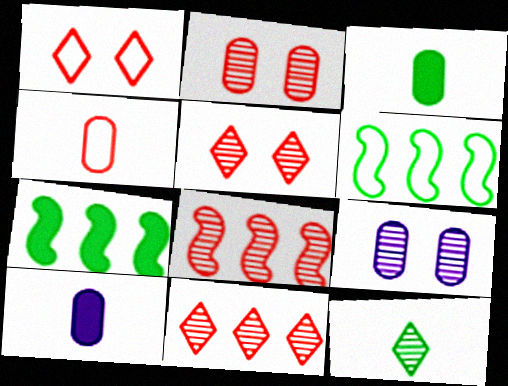[[5, 6, 10], 
[8, 9, 12]]